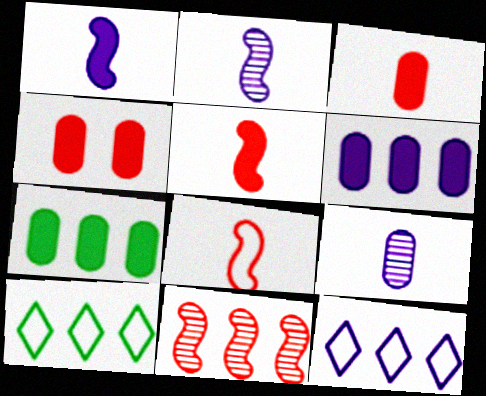[[2, 4, 10], 
[6, 10, 11], 
[7, 11, 12]]